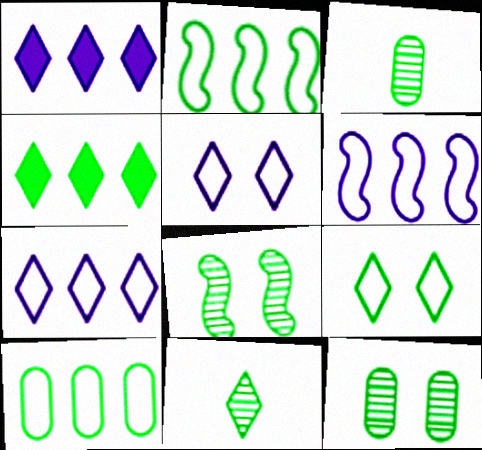[[4, 9, 11]]